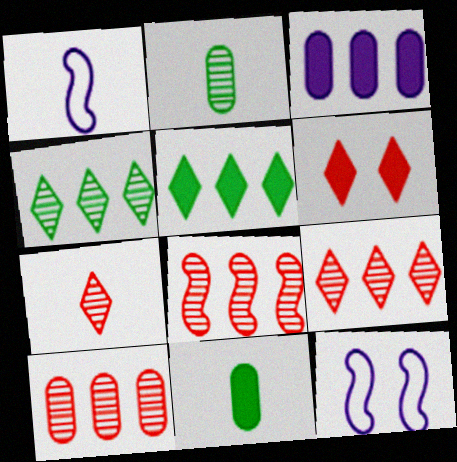[[1, 7, 11], 
[8, 9, 10], 
[9, 11, 12]]